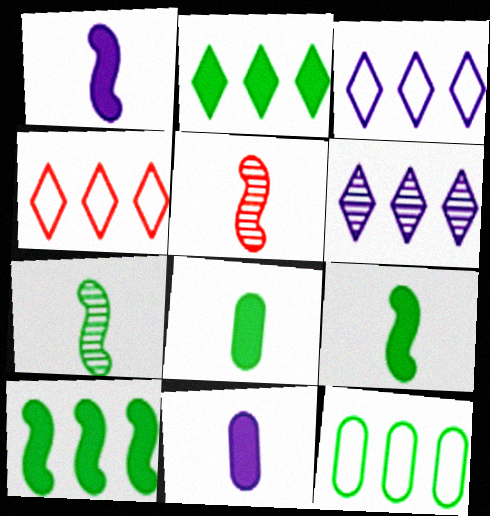[[2, 4, 6]]